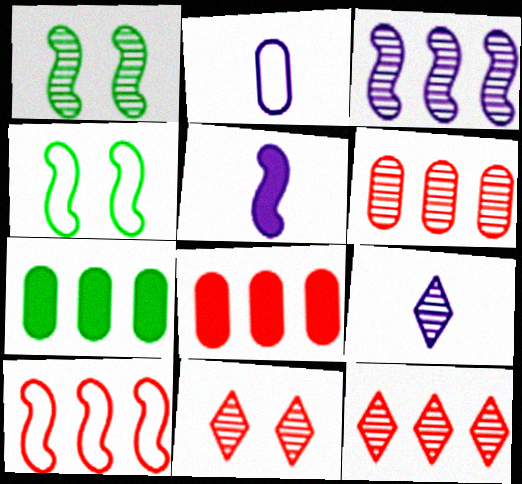[[1, 5, 10], 
[1, 6, 9], 
[2, 5, 9], 
[4, 8, 9], 
[8, 10, 12]]